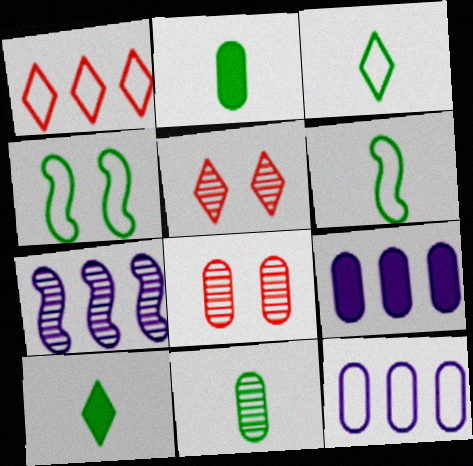[[2, 8, 12], 
[5, 6, 9], 
[5, 7, 11], 
[6, 10, 11]]